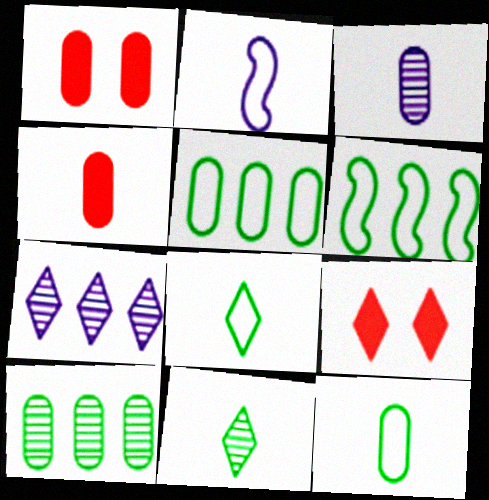[[1, 3, 5], 
[2, 4, 11], 
[2, 9, 10], 
[3, 4, 12], 
[3, 6, 9], 
[7, 8, 9]]